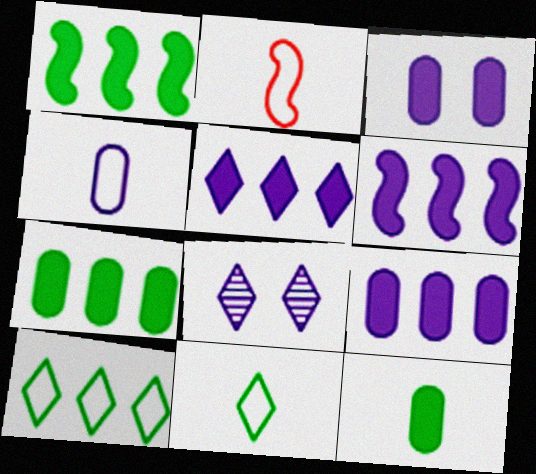[[2, 4, 11], 
[2, 7, 8], 
[4, 6, 8], 
[5, 6, 9]]